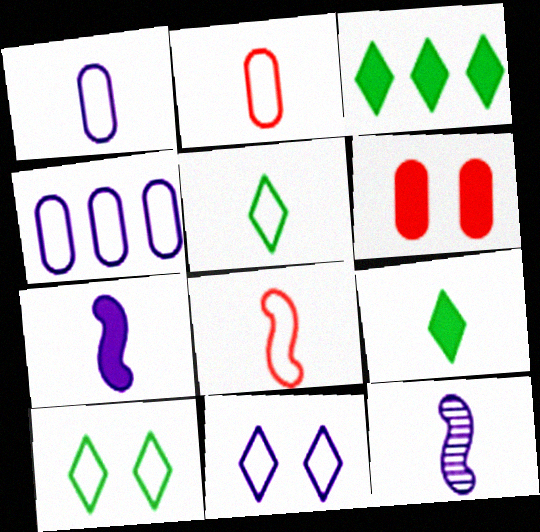[[1, 5, 8], 
[2, 9, 12], 
[3, 6, 7], 
[4, 8, 10]]